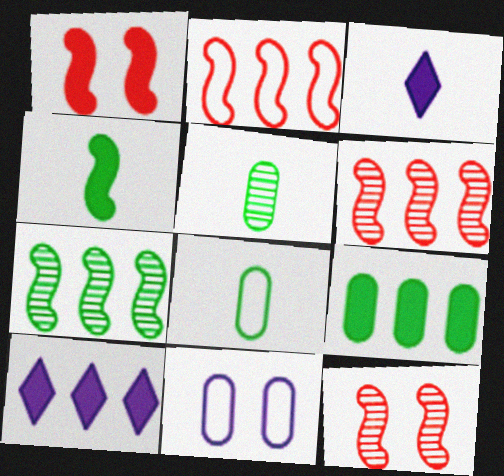[[1, 3, 9], 
[8, 10, 12]]